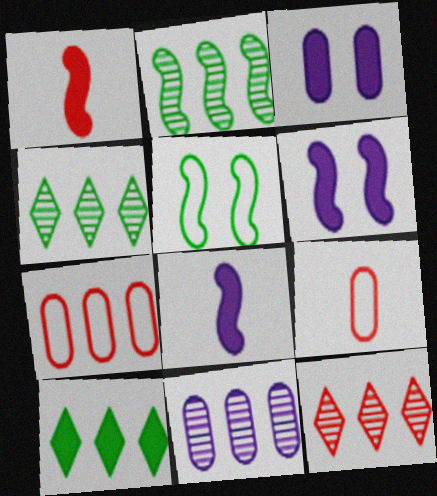[[1, 3, 10], 
[2, 11, 12], 
[4, 6, 9]]